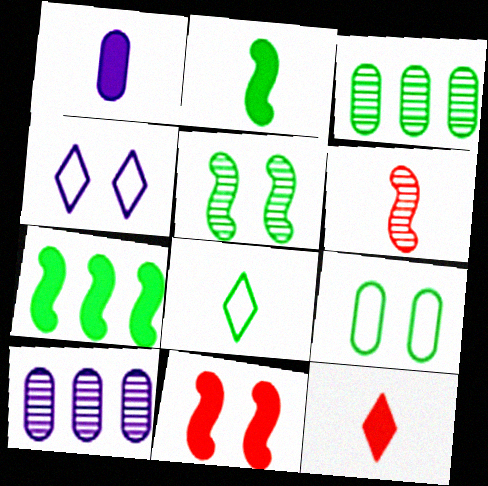[[1, 2, 12], 
[1, 6, 8], 
[8, 10, 11]]